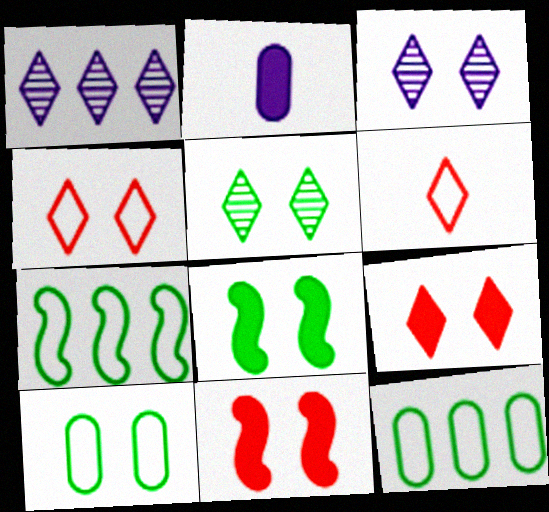[[3, 10, 11], 
[5, 8, 10]]